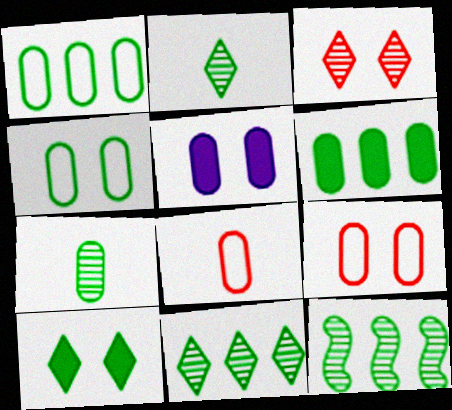[[4, 6, 7]]